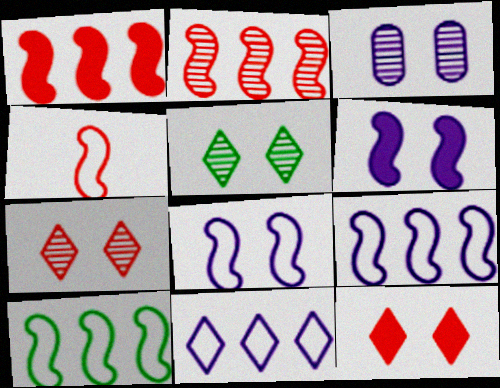[[4, 8, 10]]